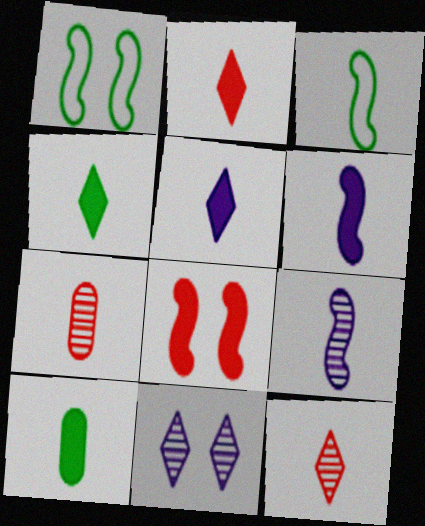[[2, 4, 5], 
[2, 6, 10], 
[3, 5, 7]]